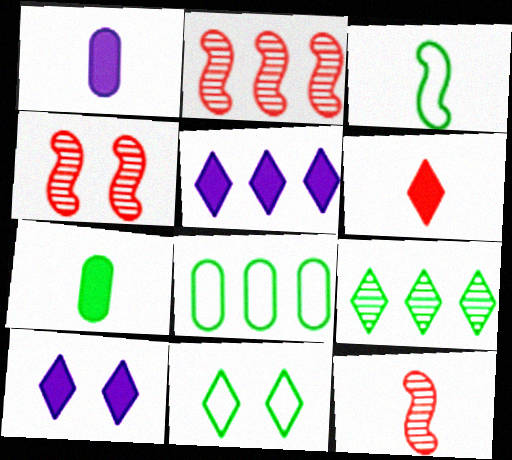[[1, 2, 11], 
[2, 4, 12], 
[2, 5, 8], 
[3, 8, 11], 
[8, 10, 12]]